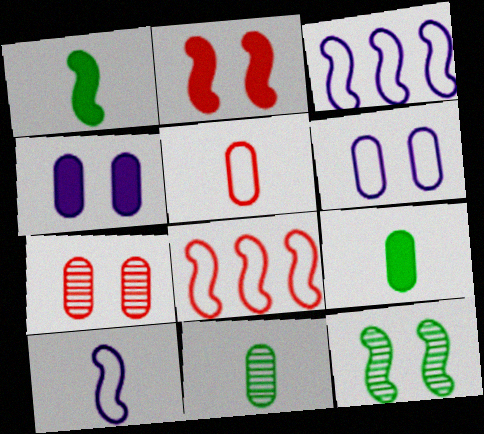[]